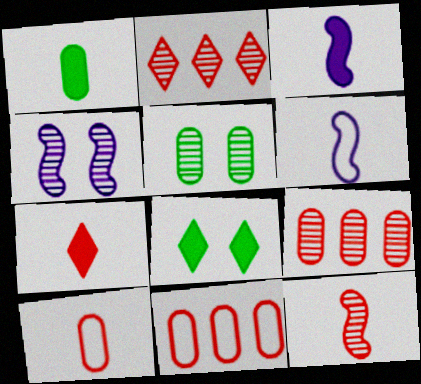[[1, 3, 7], 
[6, 8, 9], 
[7, 10, 12]]